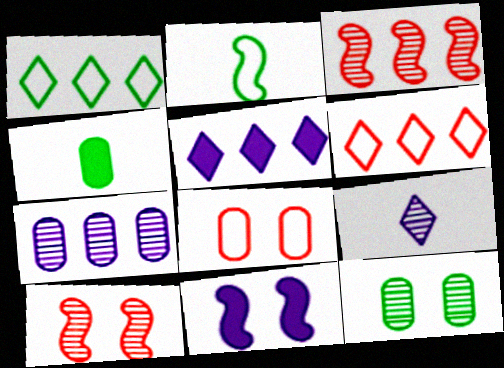[[2, 3, 11], 
[3, 9, 12], 
[4, 7, 8]]